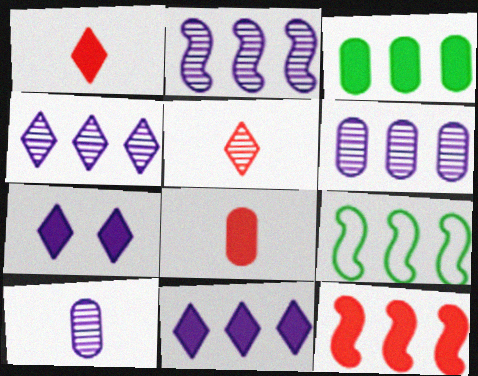[[2, 4, 6], 
[2, 9, 12], 
[3, 11, 12]]